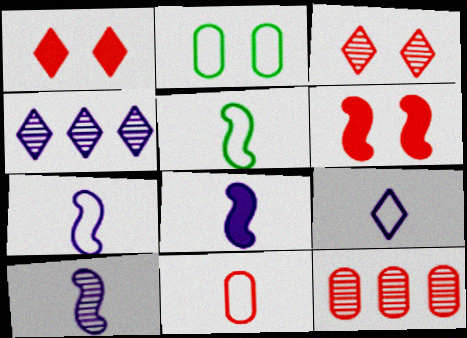[[5, 9, 11], 
[7, 8, 10]]